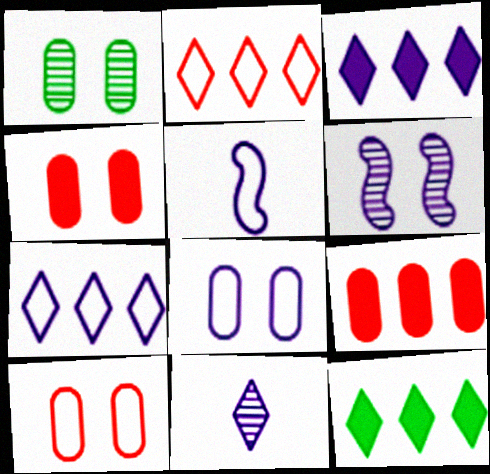[[1, 4, 8], 
[5, 7, 8]]